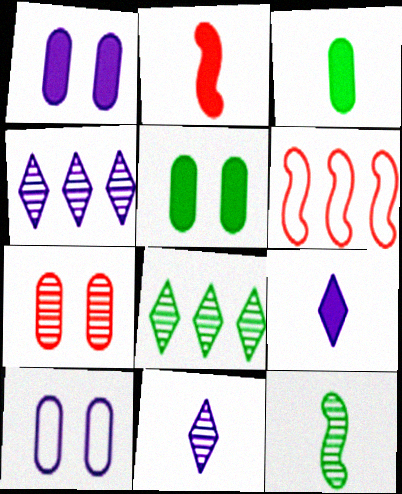[[2, 3, 9], 
[2, 8, 10], 
[4, 7, 12], 
[5, 6, 11], 
[5, 7, 10]]